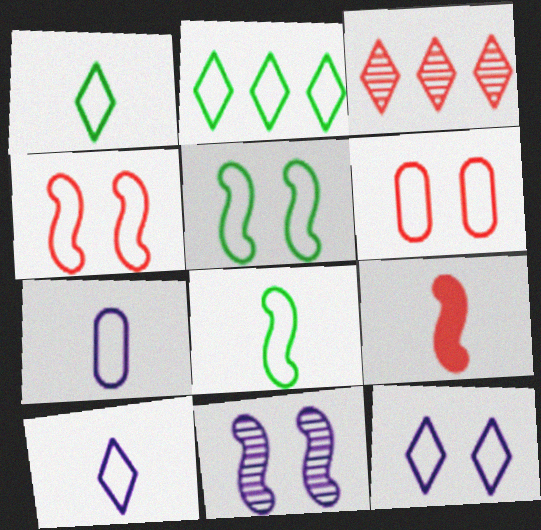[[2, 4, 7], 
[3, 6, 9], 
[5, 6, 12]]